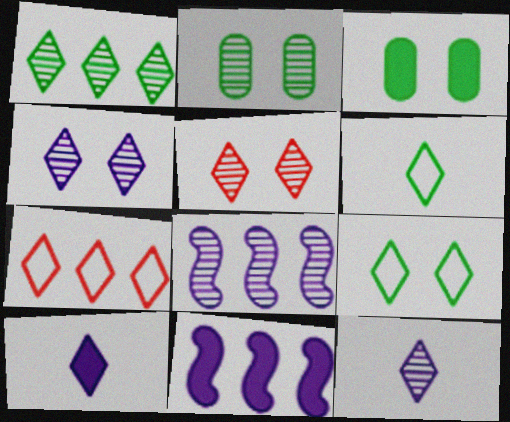[[1, 5, 12]]